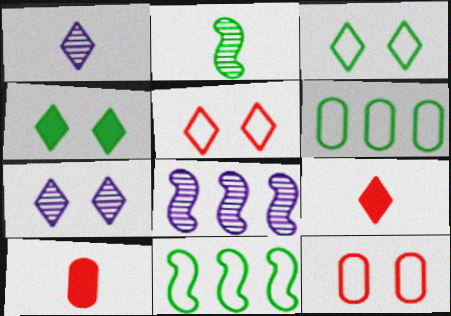[[2, 4, 6], 
[3, 8, 10], 
[4, 5, 7], 
[7, 10, 11]]